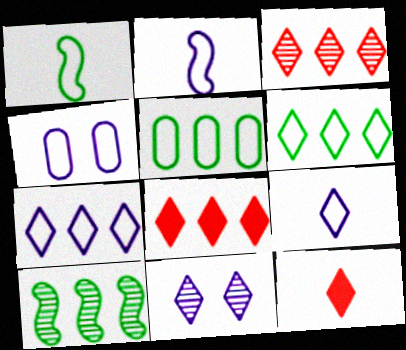[[2, 4, 7], 
[4, 10, 12], 
[6, 11, 12]]